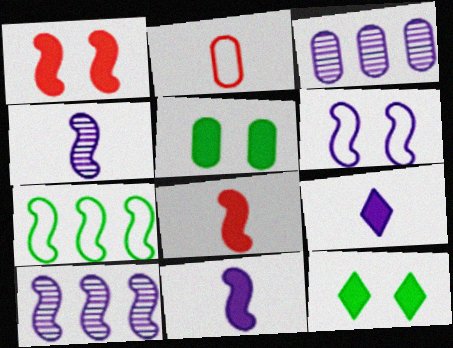[[1, 4, 7], 
[2, 3, 5], 
[2, 10, 12], 
[3, 6, 9], 
[6, 10, 11]]